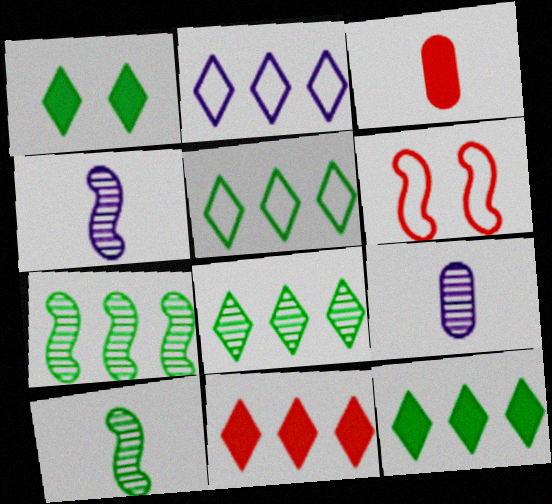[[2, 8, 11], 
[5, 8, 12], 
[6, 9, 12]]